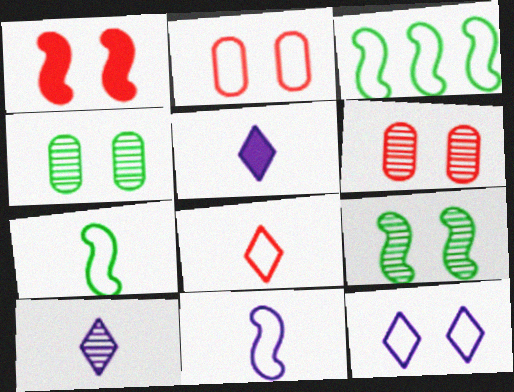[[1, 4, 12], 
[3, 5, 6]]